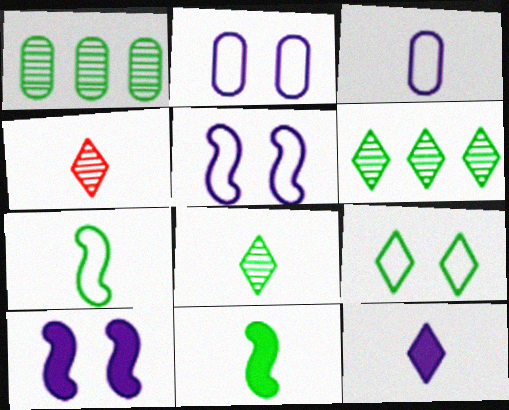[[1, 9, 11], 
[3, 4, 11]]